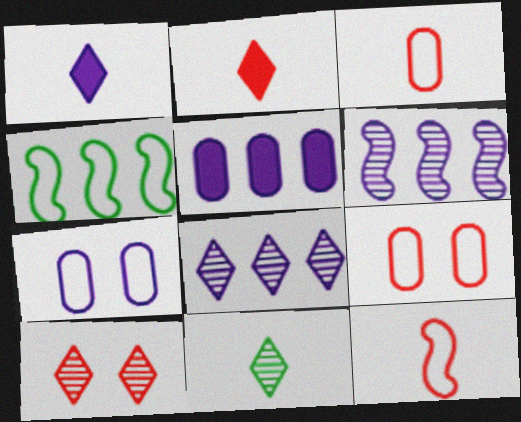[[1, 6, 7], 
[8, 10, 11]]